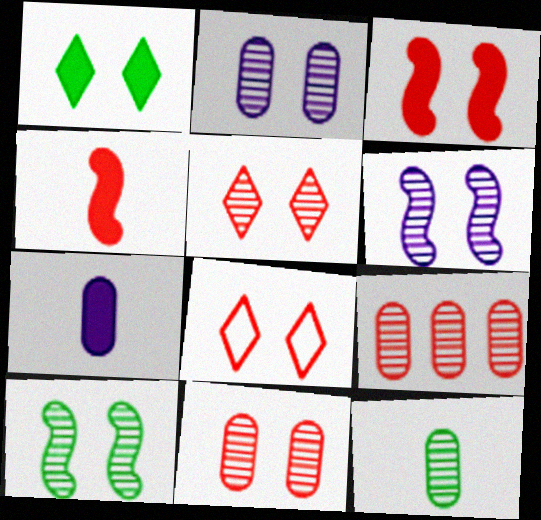[[2, 5, 10], 
[2, 9, 12], 
[3, 8, 11], 
[4, 8, 9]]